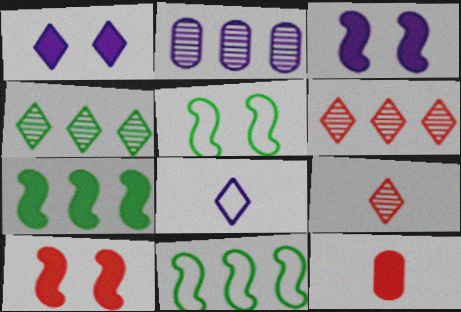[[1, 7, 12], 
[2, 3, 8]]